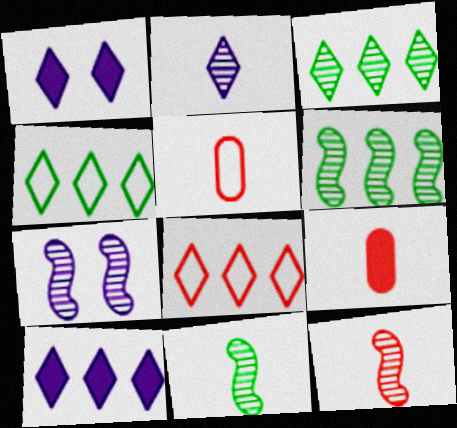[[1, 5, 6], 
[3, 8, 10], 
[4, 7, 9], 
[6, 7, 12]]